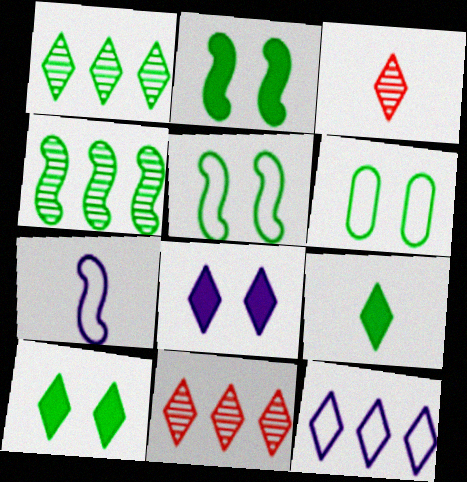[[3, 10, 12], 
[4, 6, 9]]